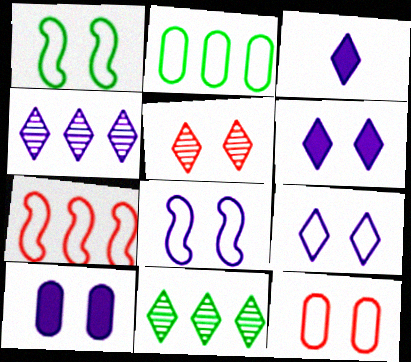[[1, 5, 10], 
[1, 9, 12], 
[3, 4, 9]]